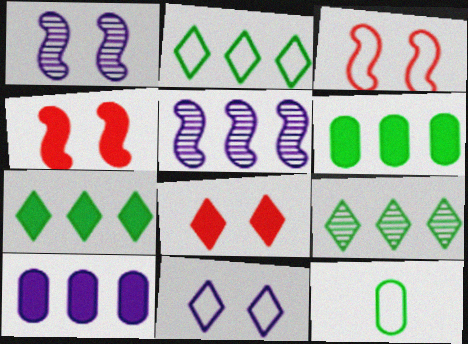[[2, 7, 9], 
[5, 8, 12]]